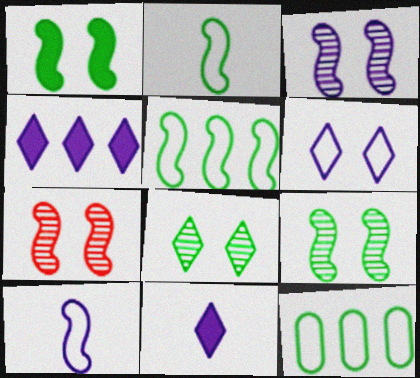[[3, 7, 9], 
[7, 11, 12]]